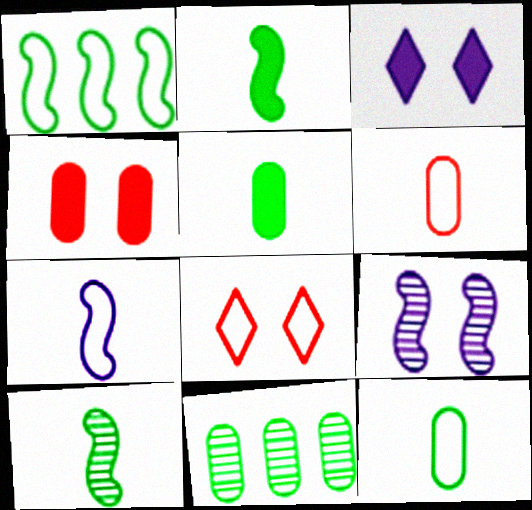[]